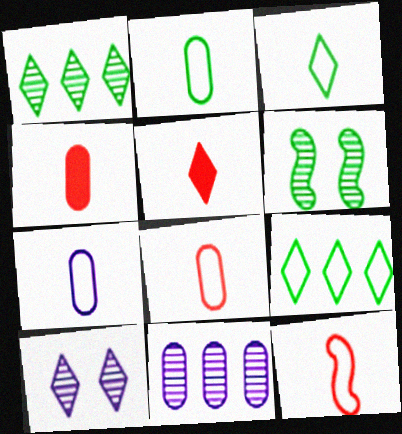[[2, 7, 8], 
[3, 7, 12], 
[5, 9, 10]]